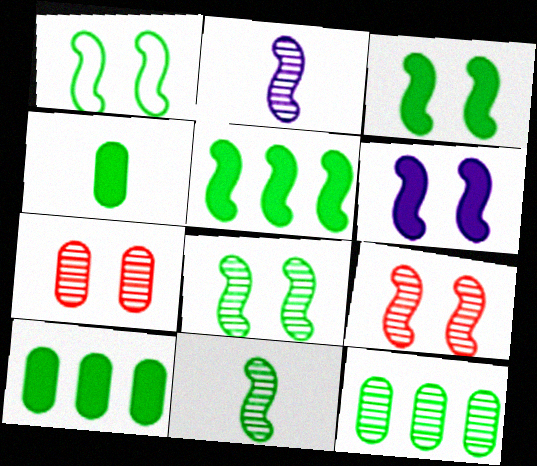[[1, 3, 8], 
[1, 5, 11], 
[1, 6, 9]]